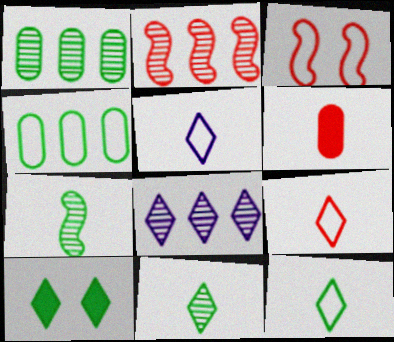[[1, 2, 8], 
[3, 4, 5], 
[4, 7, 10], 
[5, 6, 7], 
[5, 9, 12], 
[8, 9, 10]]